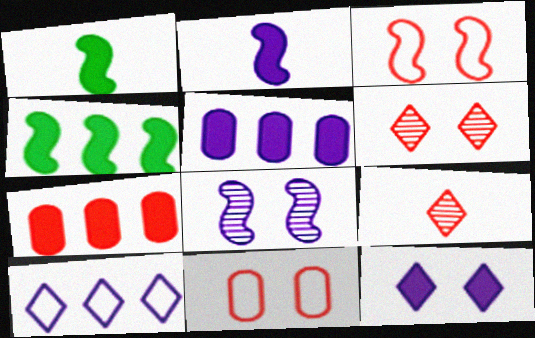[[1, 7, 12], 
[2, 5, 12], 
[3, 7, 9]]